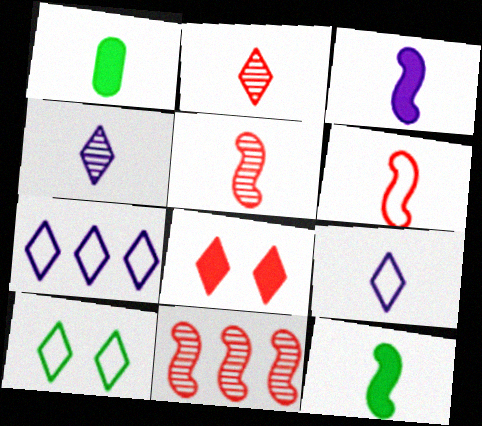[[1, 4, 6], 
[1, 5, 9]]